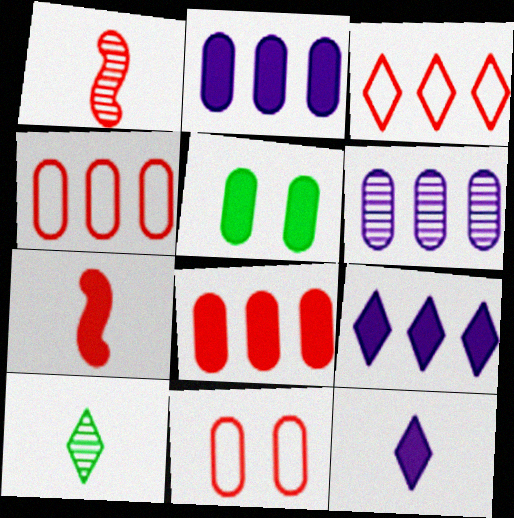[[5, 7, 9]]